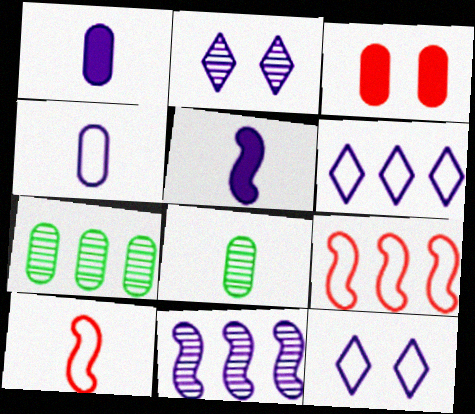[[1, 11, 12], 
[3, 4, 7]]